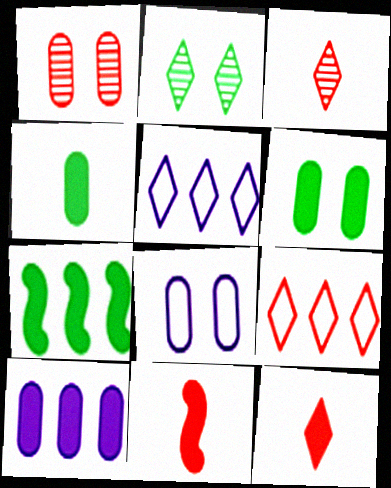[[1, 6, 8], 
[1, 9, 11], 
[2, 5, 12], 
[3, 7, 8]]